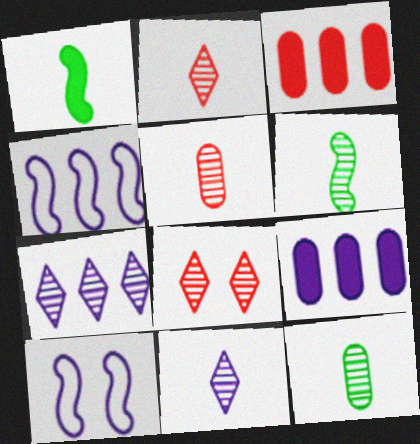[[4, 7, 9], 
[5, 6, 11], 
[9, 10, 11]]